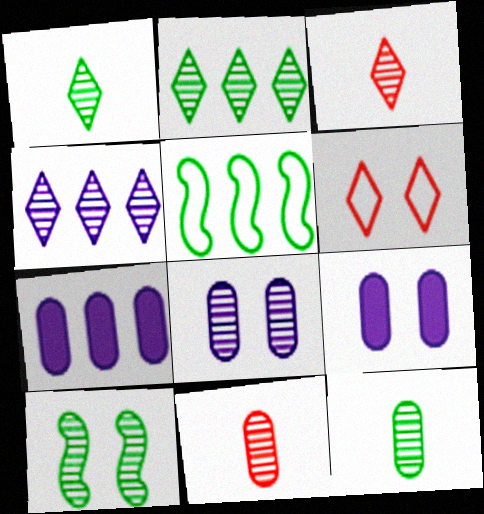[[2, 10, 12], 
[3, 5, 9], 
[4, 10, 11], 
[6, 9, 10]]